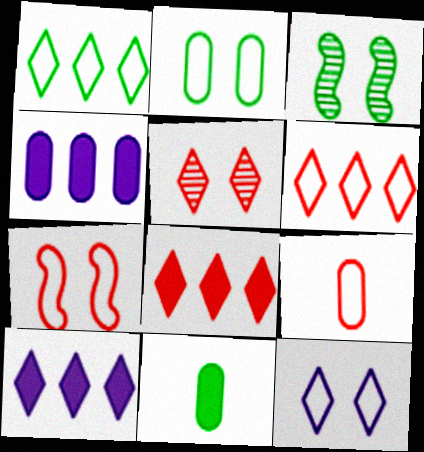[[1, 3, 11], 
[2, 7, 12], 
[3, 9, 10], 
[6, 7, 9]]